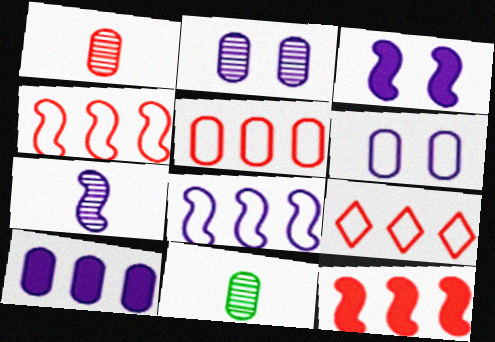[[3, 7, 8], 
[3, 9, 11], 
[4, 5, 9]]